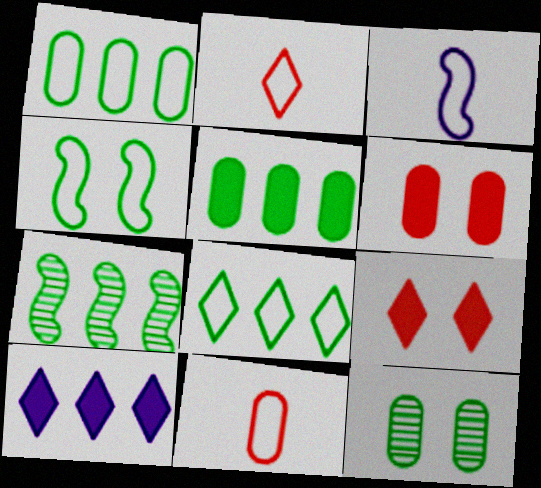[[5, 7, 8]]